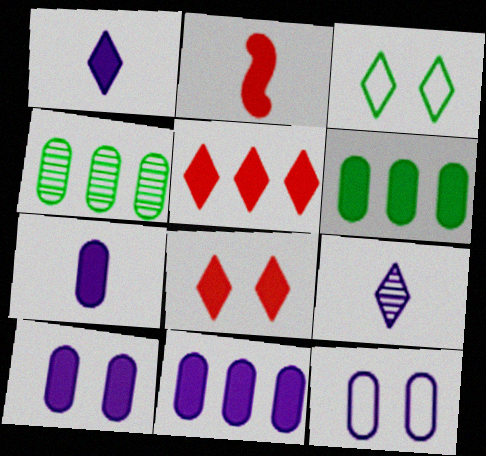[[3, 5, 9], 
[7, 10, 11]]